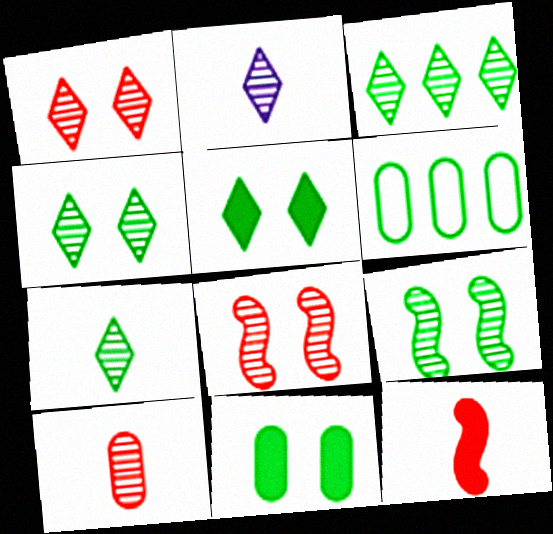[[1, 2, 3], 
[3, 4, 7]]